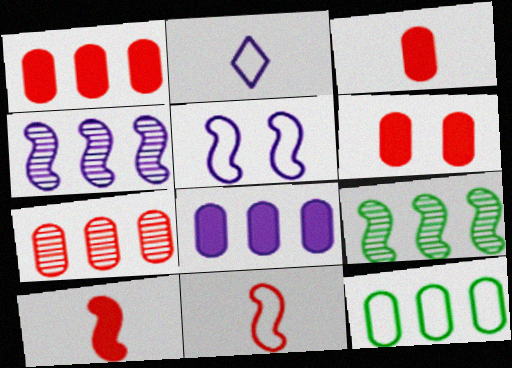[[1, 3, 6], 
[2, 6, 9], 
[5, 9, 10], 
[7, 8, 12]]